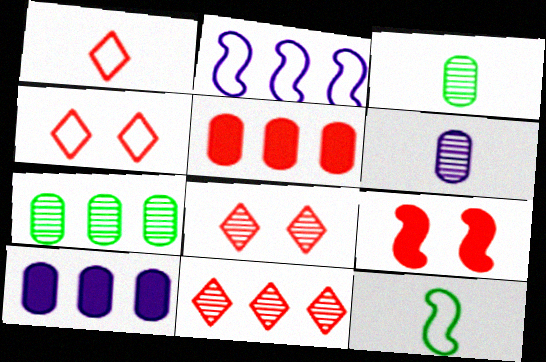[[8, 10, 12]]